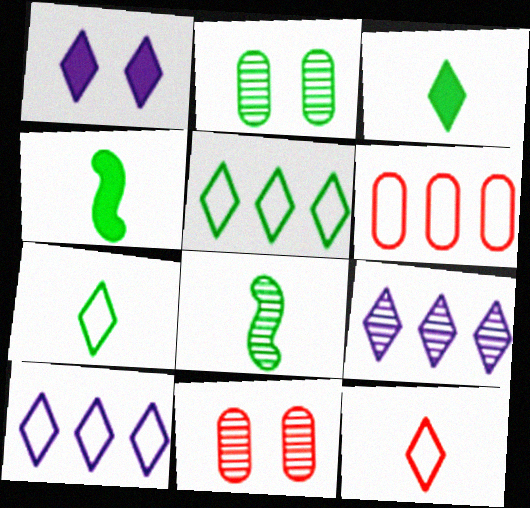[[1, 6, 8], 
[2, 4, 5], 
[4, 10, 11], 
[8, 9, 11]]